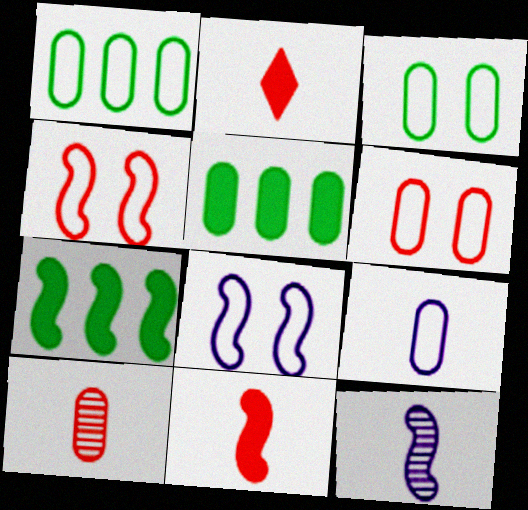[[1, 6, 9], 
[4, 7, 12]]